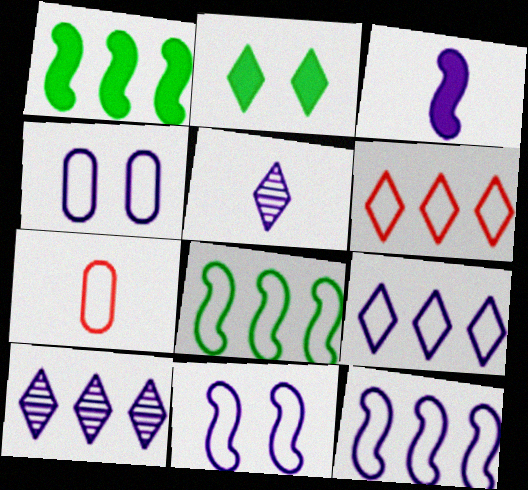[[2, 5, 6], 
[3, 4, 10]]